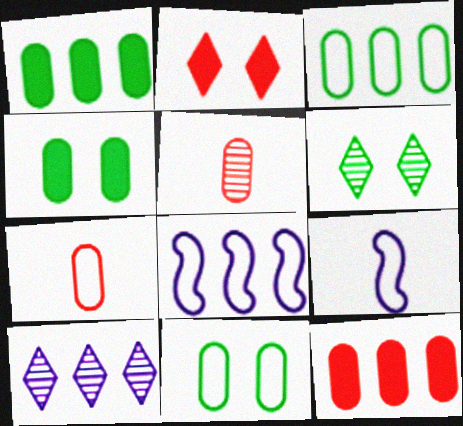[[6, 9, 12]]